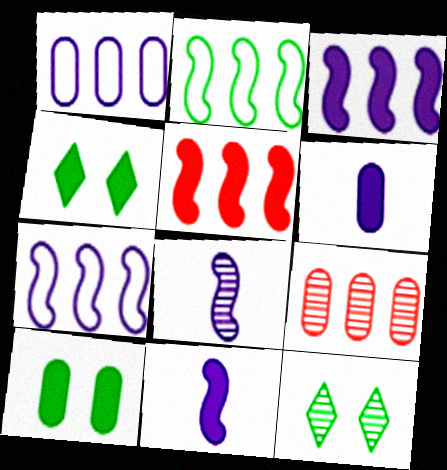[[4, 5, 6], 
[8, 9, 12]]